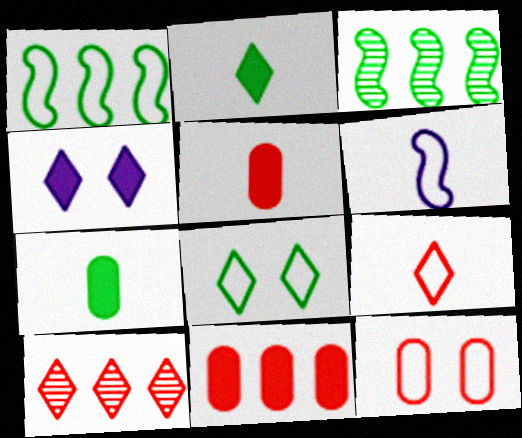[[3, 7, 8]]